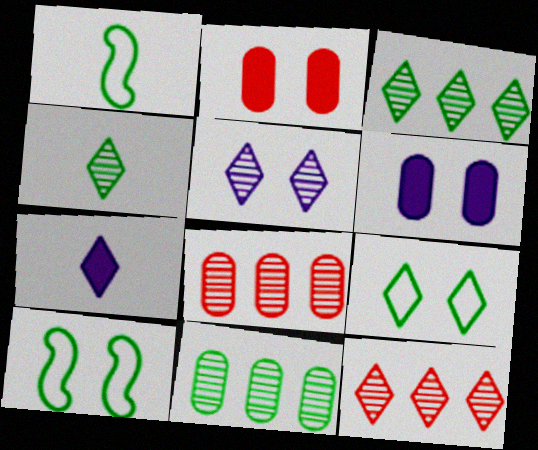[[1, 6, 12], 
[2, 5, 10], 
[4, 5, 12], 
[7, 8, 10], 
[7, 9, 12]]